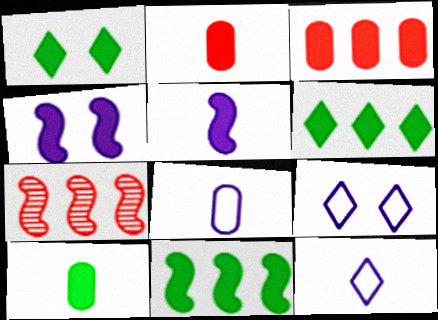[[1, 3, 5], 
[1, 7, 8], 
[1, 10, 11], 
[2, 4, 6], 
[7, 9, 10]]